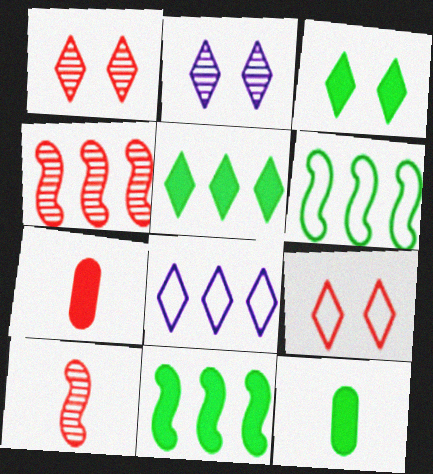[[2, 3, 9], 
[2, 6, 7], 
[3, 11, 12], 
[4, 7, 9]]